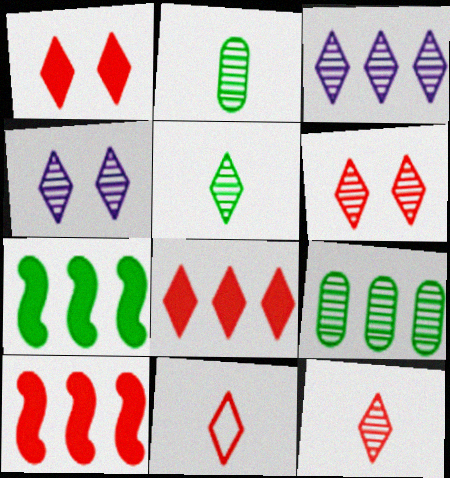[[3, 5, 6], 
[6, 8, 11]]